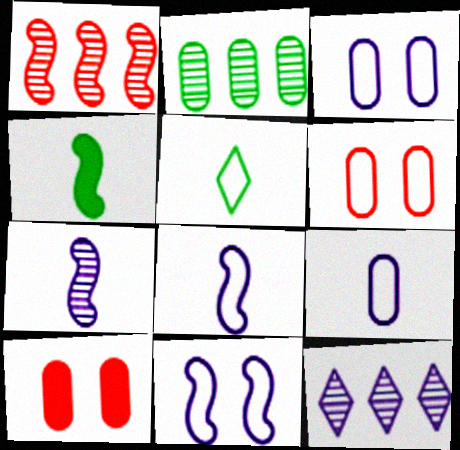[[1, 2, 12], 
[1, 4, 11], 
[2, 9, 10], 
[4, 6, 12]]